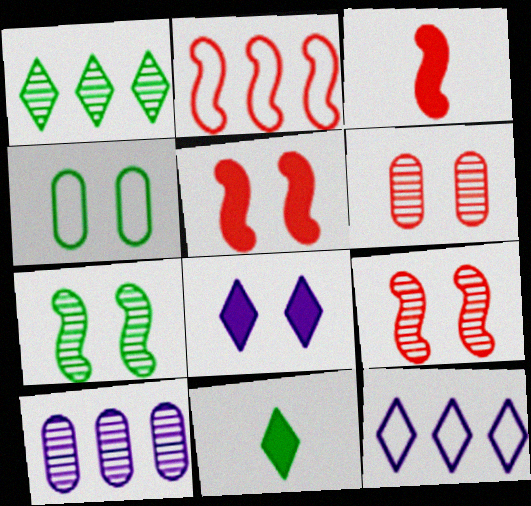[[2, 3, 9], 
[4, 8, 9]]